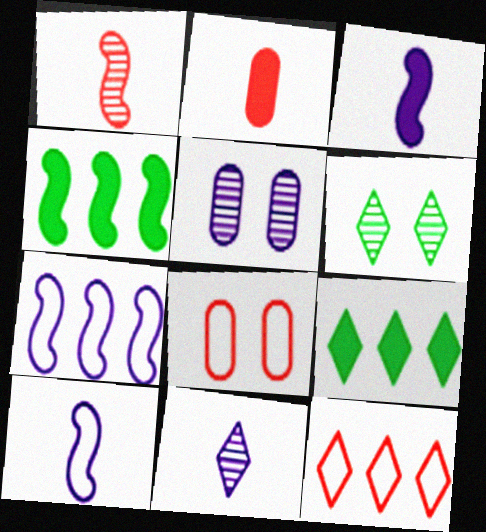[[2, 6, 7], 
[4, 8, 11]]